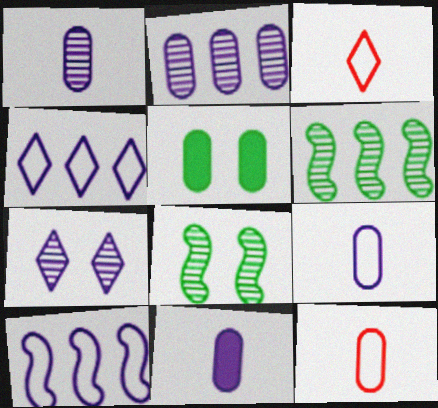[[1, 9, 11], 
[2, 5, 12], 
[7, 10, 11]]